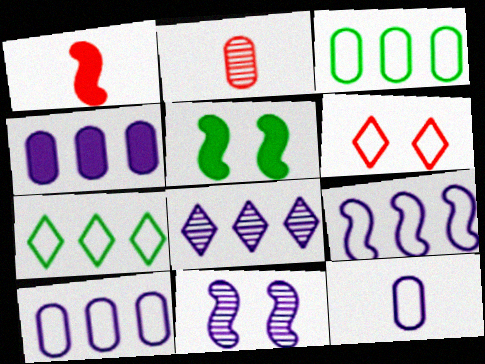[[4, 8, 9]]